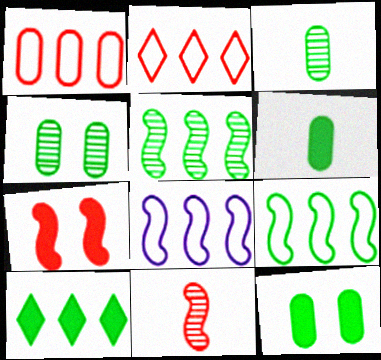[]